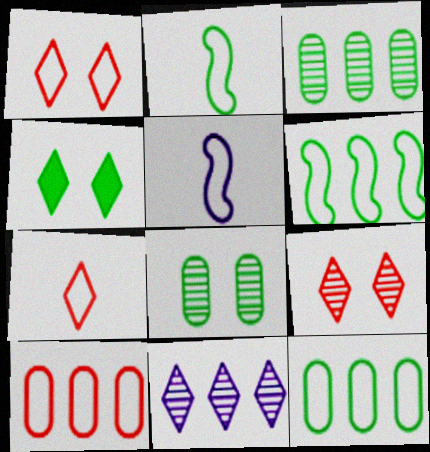[[1, 5, 12], 
[2, 3, 4], 
[4, 7, 11]]